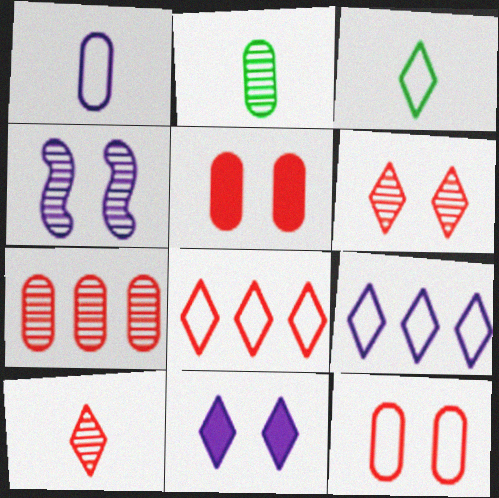[]